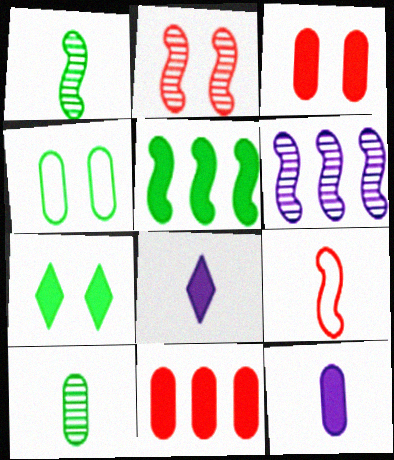[[1, 2, 6], 
[3, 5, 8], 
[8, 9, 10]]